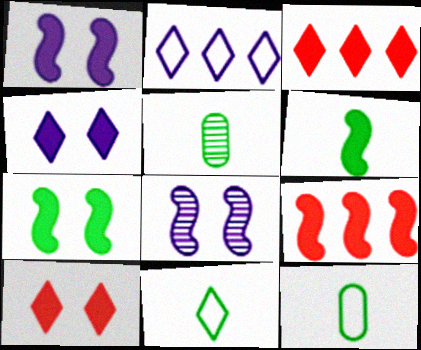[[1, 6, 9], 
[3, 8, 12], 
[5, 6, 11]]